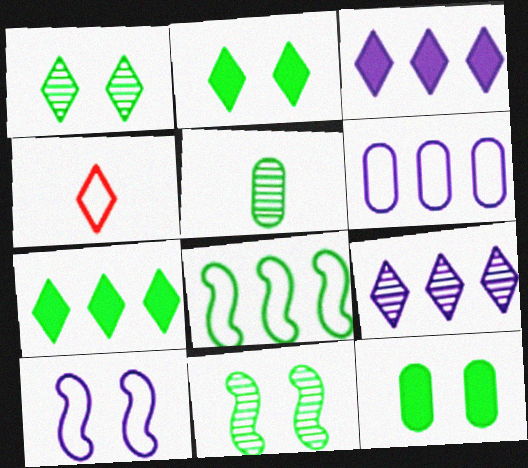[[1, 3, 4], 
[2, 4, 9], 
[2, 5, 8]]